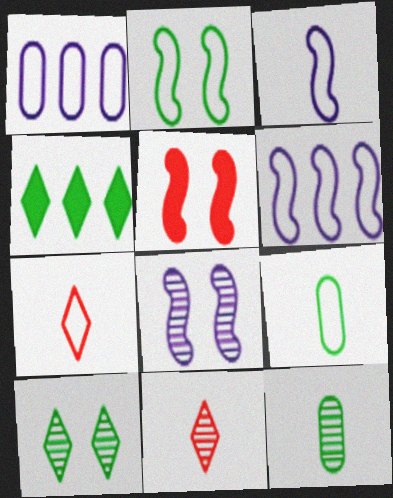[[1, 2, 7], 
[2, 4, 12], 
[2, 5, 8], 
[3, 7, 9]]